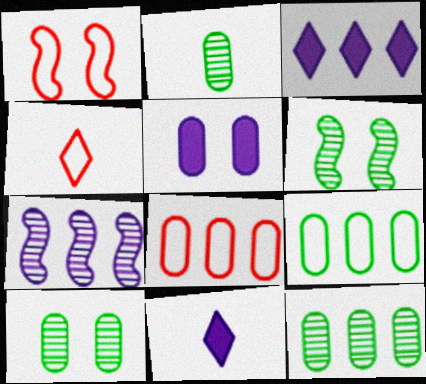[[1, 2, 3], 
[1, 4, 8], 
[1, 11, 12], 
[2, 5, 8], 
[2, 10, 12], 
[6, 8, 11]]